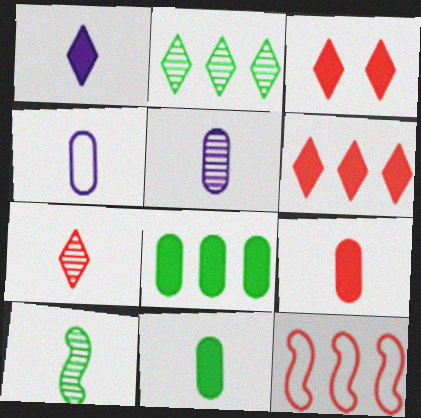[[5, 7, 10]]